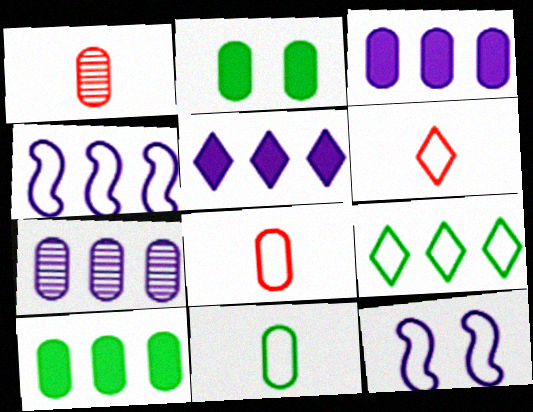[[2, 7, 8], 
[4, 5, 7], 
[8, 9, 12]]